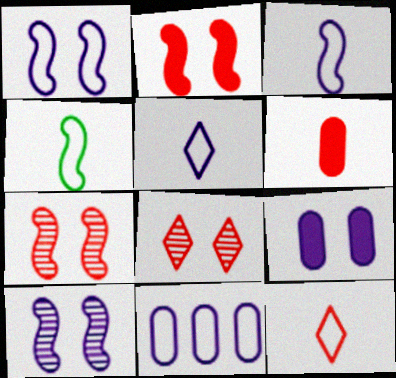[[1, 5, 11]]